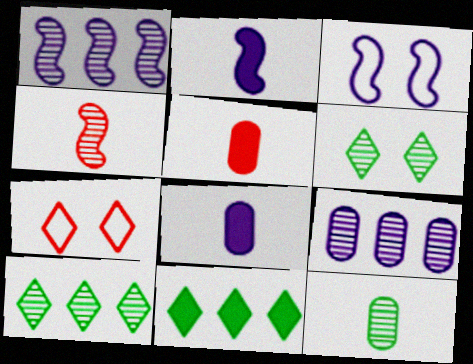[[1, 2, 3], 
[3, 5, 10], 
[4, 6, 9]]